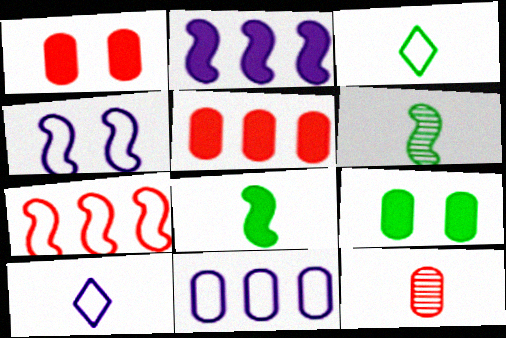[[4, 10, 11], 
[8, 10, 12], 
[9, 11, 12]]